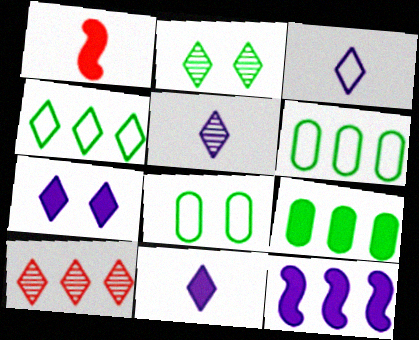[[1, 7, 9], 
[2, 5, 10], 
[3, 5, 11], 
[6, 10, 12]]